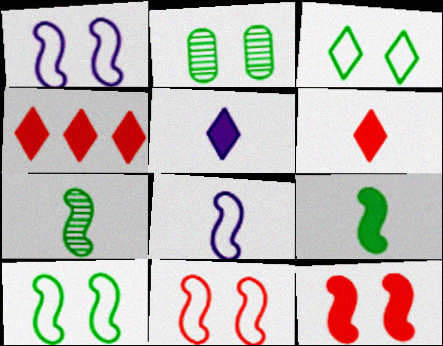[[1, 10, 11], 
[2, 4, 8]]